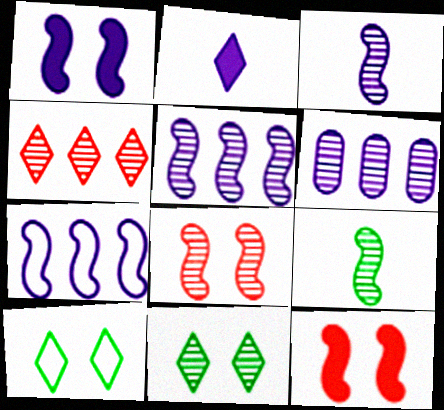[[1, 3, 7], 
[2, 4, 10], 
[5, 8, 9], 
[7, 9, 12]]